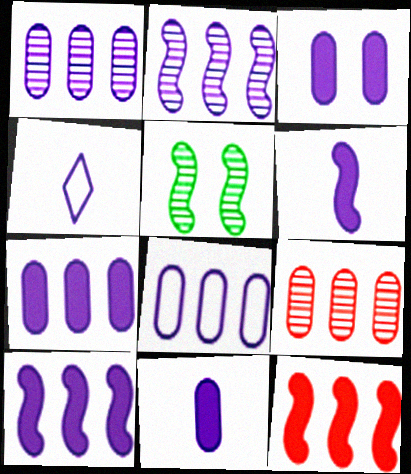[[1, 7, 8], 
[2, 3, 4], 
[3, 7, 11]]